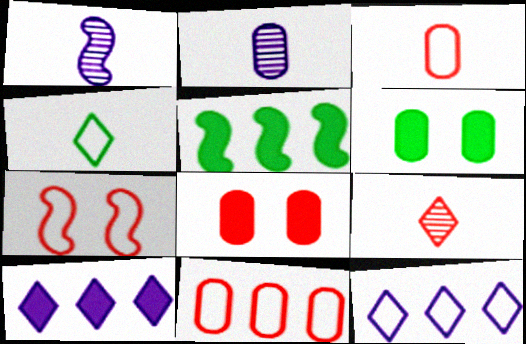[[1, 5, 7], 
[2, 6, 11]]